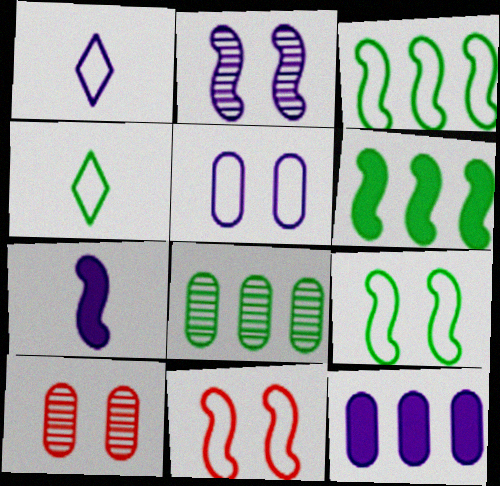[[1, 2, 12], 
[1, 6, 10]]